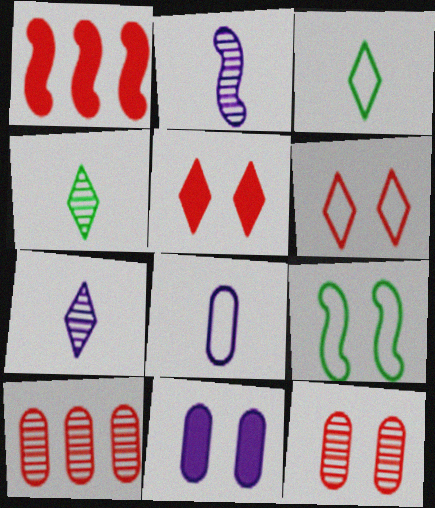[[1, 2, 9]]